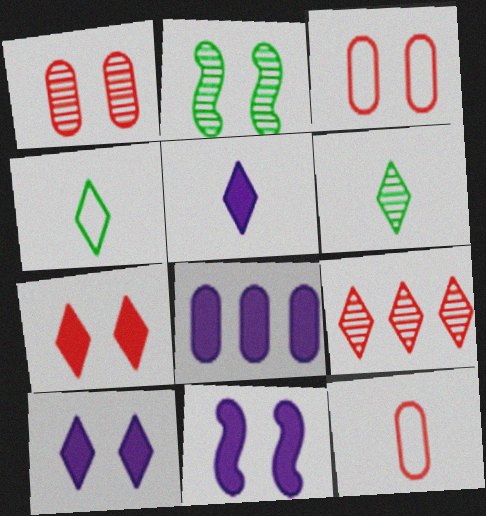[[2, 3, 10], 
[4, 9, 10], 
[5, 8, 11]]